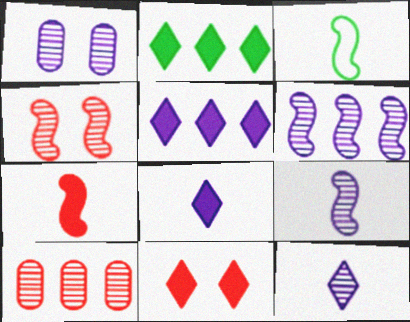[[1, 6, 12], 
[2, 8, 11], 
[3, 7, 9]]